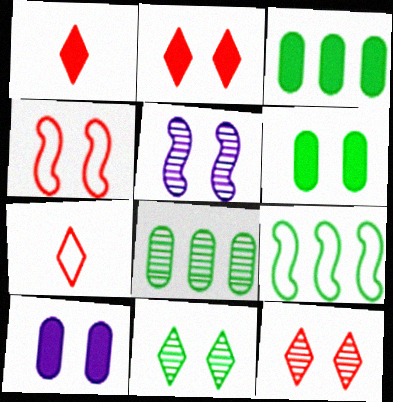[[3, 5, 7], 
[4, 10, 11]]